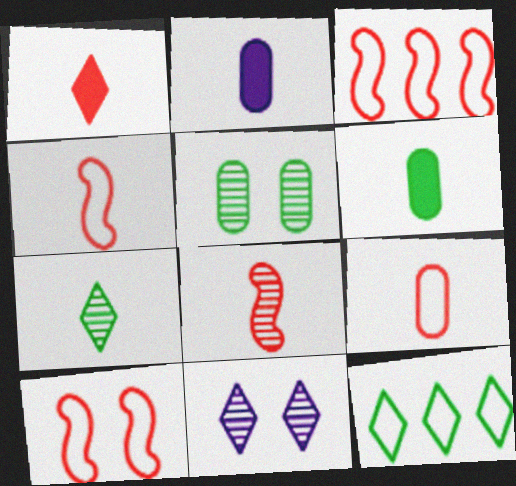[[1, 8, 9], 
[1, 11, 12], 
[2, 4, 7], 
[3, 4, 10], 
[3, 6, 11]]